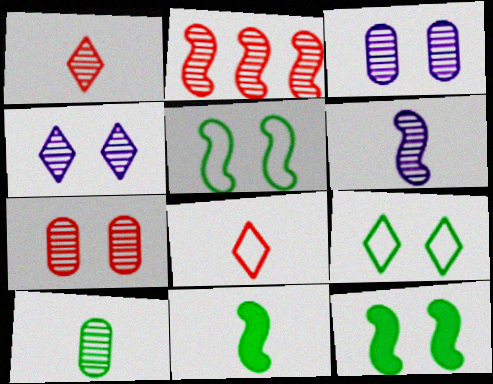[[1, 2, 7], 
[1, 6, 10], 
[2, 4, 10]]